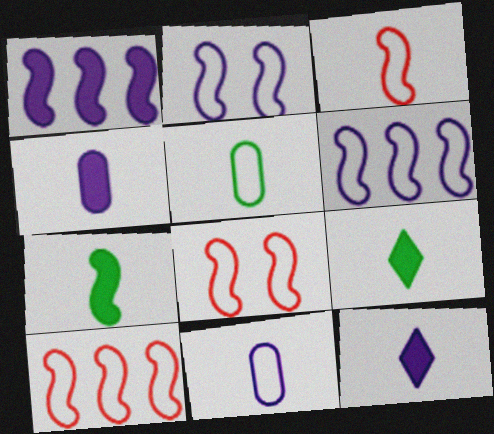[[3, 8, 10]]